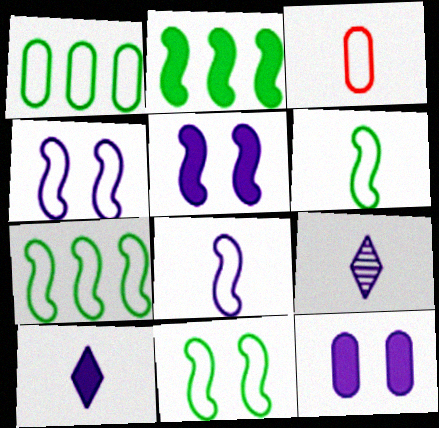[[6, 7, 11]]